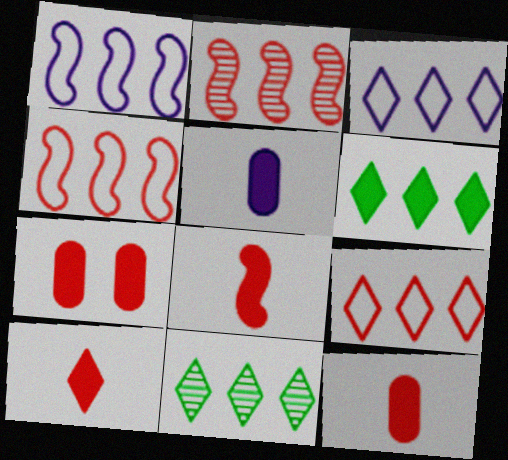[[8, 10, 12]]